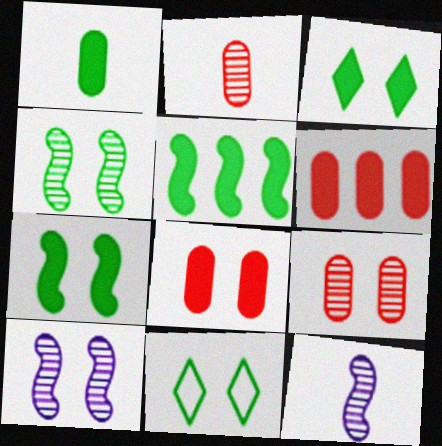[[1, 3, 5], 
[6, 11, 12], 
[8, 10, 11]]